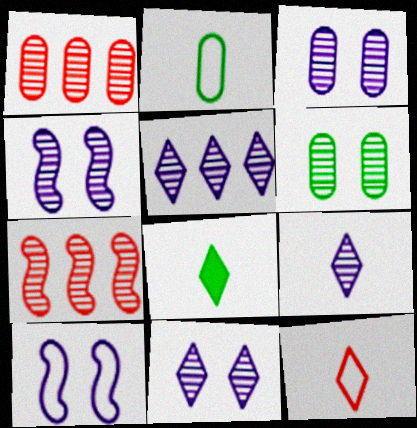[[1, 8, 10], 
[3, 4, 11], 
[5, 9, 11], 
[6, 7, 9], 
[8, 9, 12]]